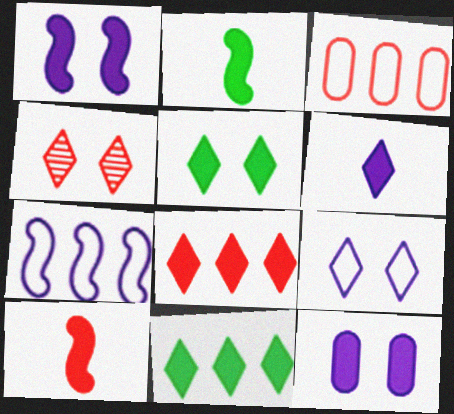[[2, 8, 12], 
[3, 4, 10], 
[4, 5, 9], 
[5, 6, 8], 
[10, 11, 12]]